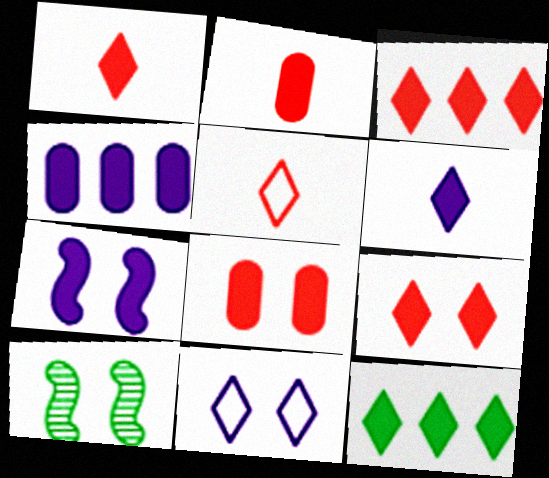[[1, 3, 9], 
[2, 7, 12], 
[4, 5, 10], 
[4, 6, 7], 
[6, 9, 12], 
[8, 10, 11]]